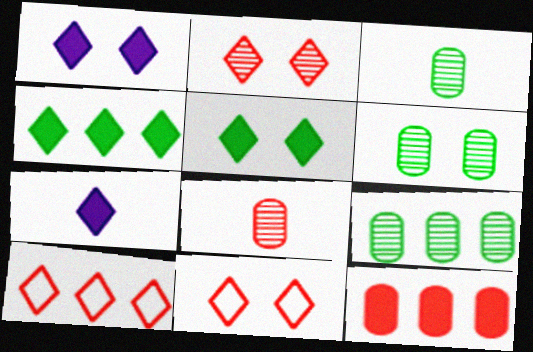[[3, 6, 9]]